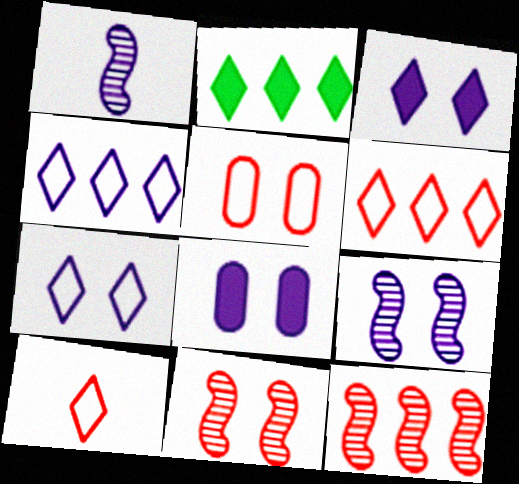[[1, 2, 5], 
[1, 4, 8], 
[7, 8, 9]]